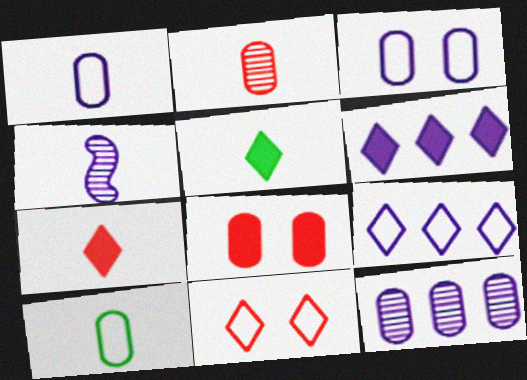[[3, 4, 6], 
[4, 7, 10], 
[8, 10, 12]]